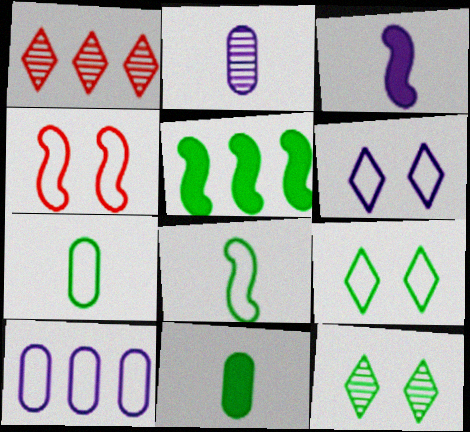[[1, 5, 10], 
[5, 7, 12]]